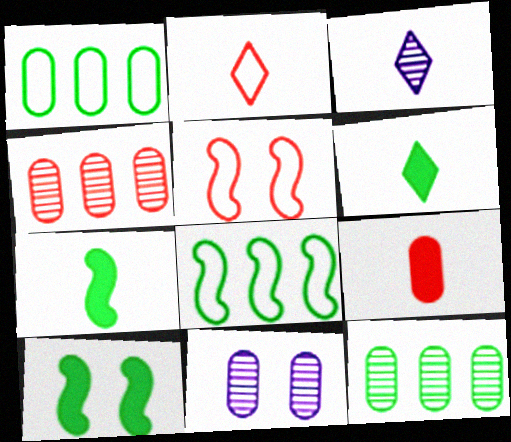[[1, 9, 11], 
[2, 3, 6]]